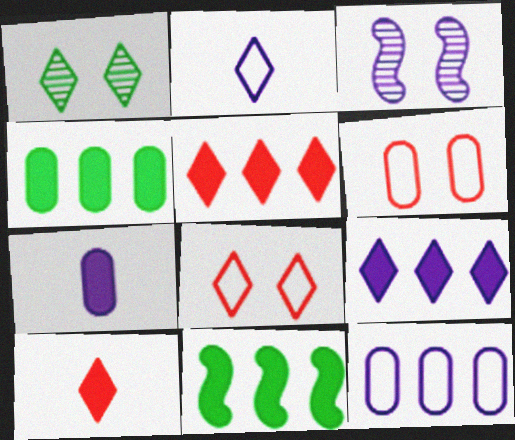[[1, 2, 5]]